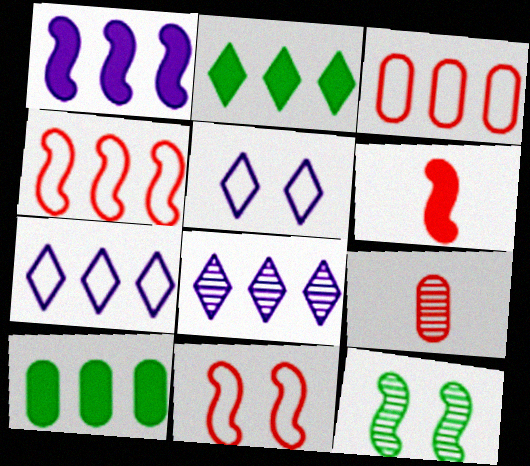[[4, 8, 10], 
[8, 9, 12]]